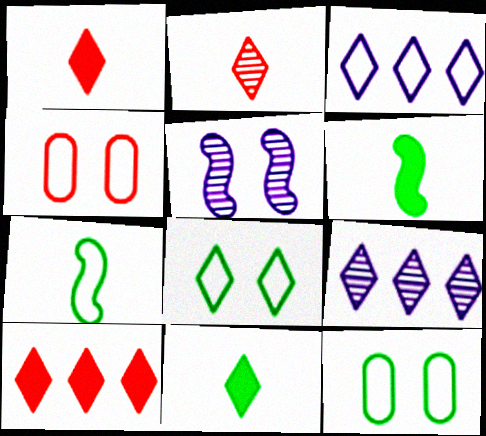[[1, 8, 9], 
[3, 4, 7], 
[4, 6, 9]]